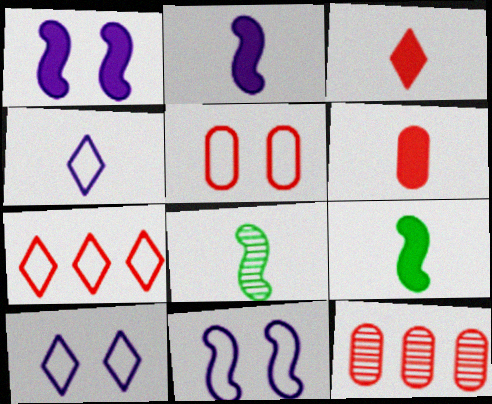[[4, 6, 8], 
[5, 6, 12], 
[9, 10, 12]]